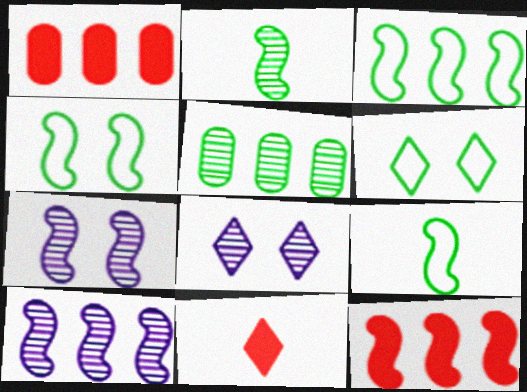[[1, 8, 9], 
[3, 4, 9], 
[3, 10, 12], 
[7, 9, 12]]